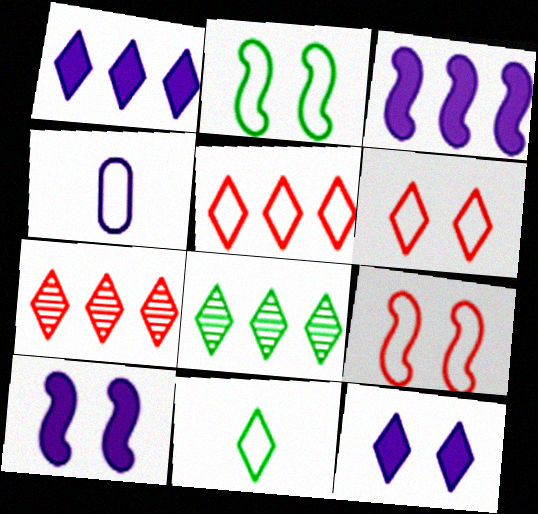[[1, 5, 8], 
[2, 4, 5], 
[7, 11, 12]]